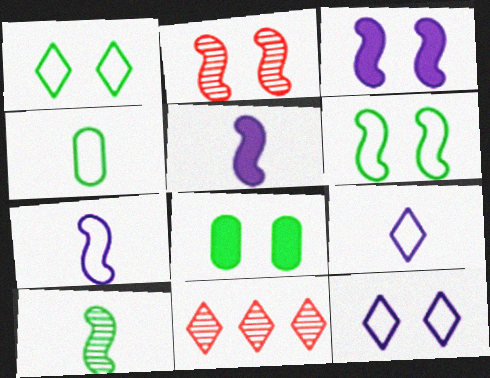[[2, 3, 6], 
[2, 8, 12], 
[3, 4, 11], 
[7, 8, 11]]